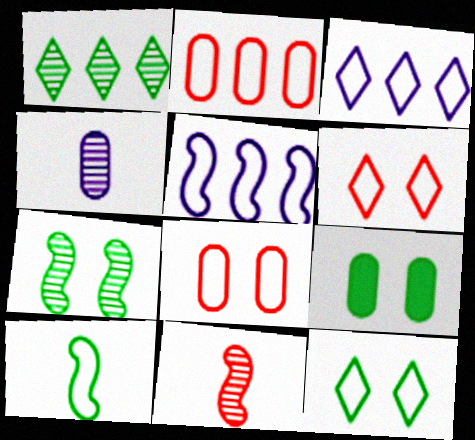[[1, 9, 10], 
[2, 4, 9], 
[3, 8, 10], 
[3, 9, 11], 
[7, 9, 12]]